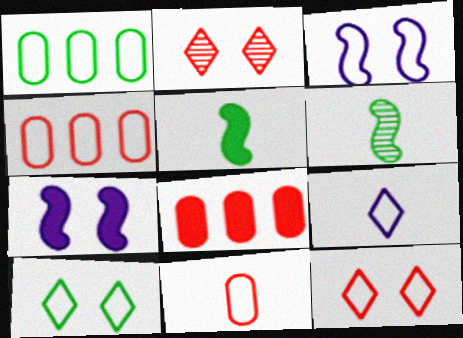[]